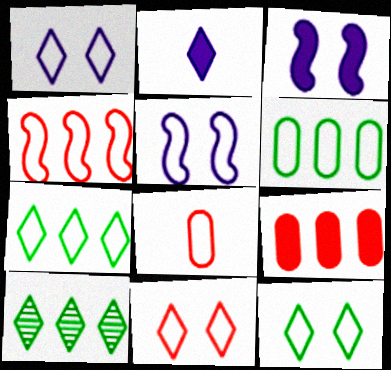[[1, 11, 12], 
[2, 10, 11], 
[3, 8, 10], 
[4, 8, 11], 
[5, 7, 8]]